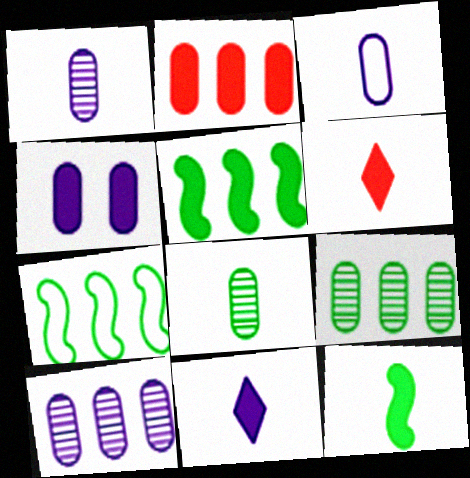[[3, 4, 10], 
[4, 5, 6]]